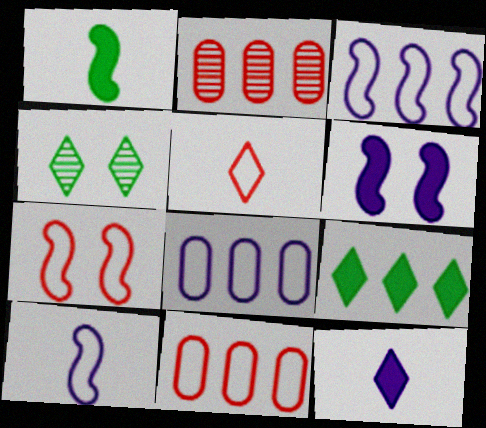[[2, 3, 9], 
[5, 7, 11]]